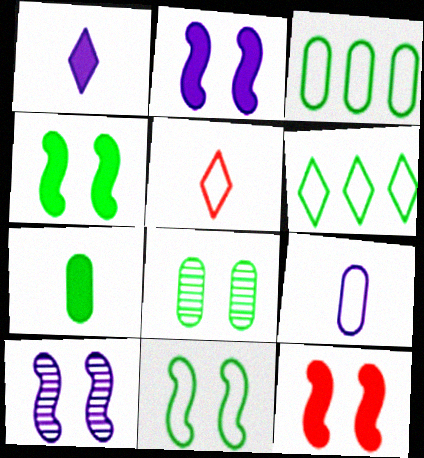[[2, 4, 12], 
[3, 7, 8], 
[10, 11, 12]]